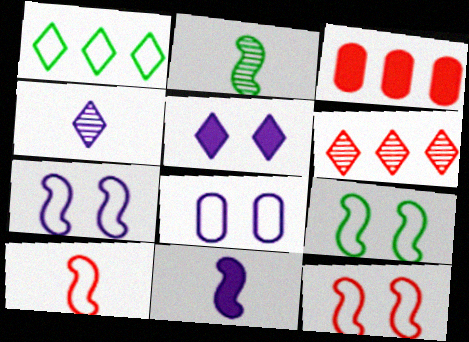[[1, 8, 10], 
[2, 10, 11], 
[3, 4, 9], 
[7, 9, 12]]